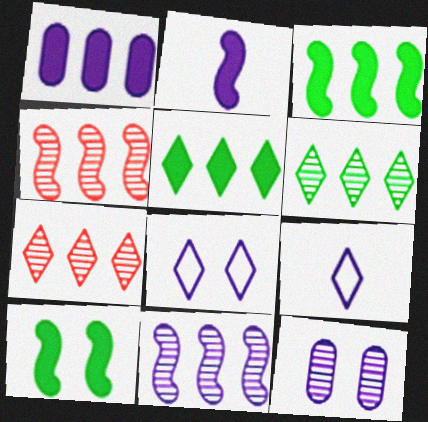[]